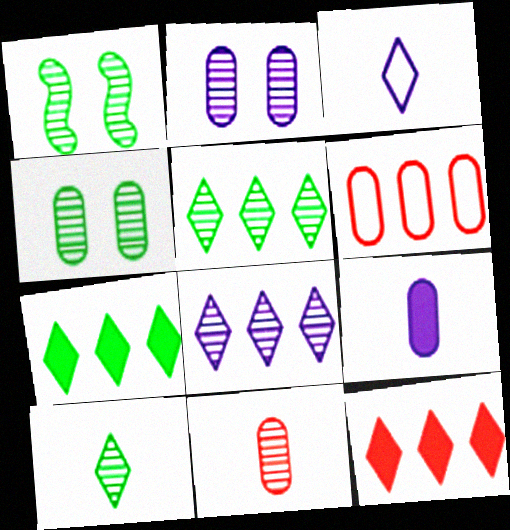[[1, 8, 11], 
[4, 6, 9]]